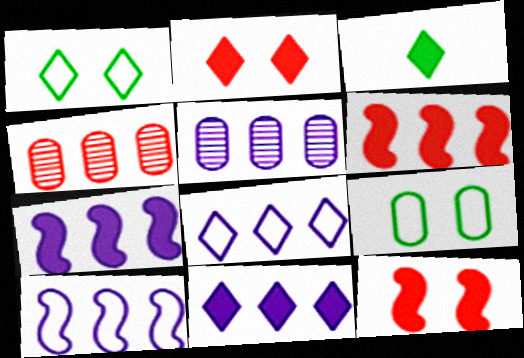[[2, 3, 11], 
[5, 7, 8], 
[5, 10, 11]]